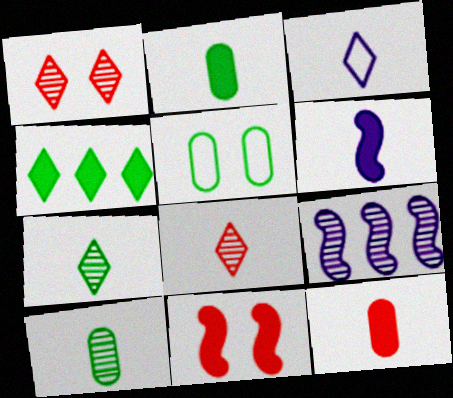[[1, 3, 4], 
[1, 9, 10]]